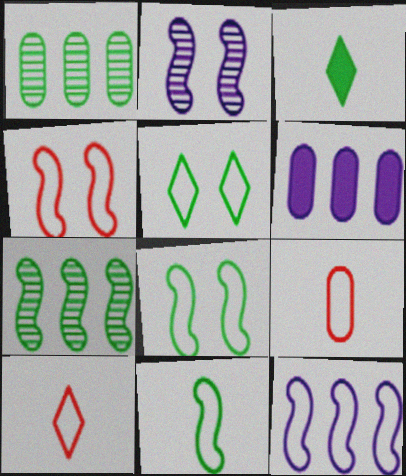[[1, 3, 8], 
[4, 11, 12], 
[5, 9, 12]]